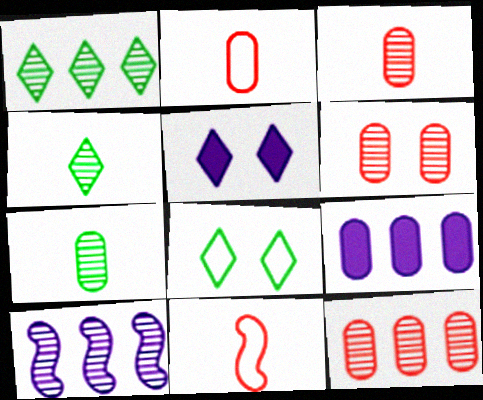[[1, 10, 12], 
[3, 6, 12], 
[4, 6, 10]]